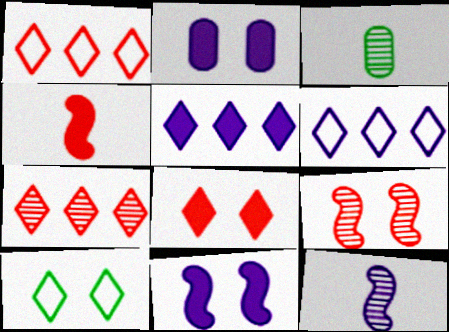[[1, 3, 11], 
[2, 6, 12], 
[2, 9, 10]]